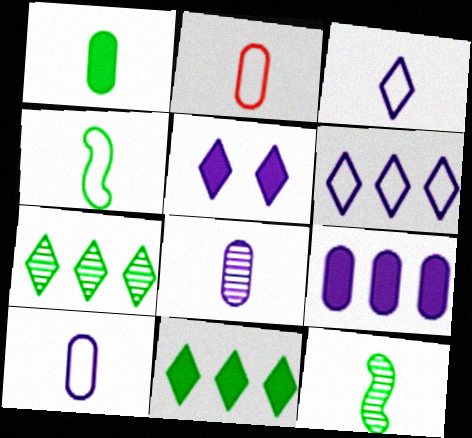[[1, 2, 8], 
[2, 3, 4]]